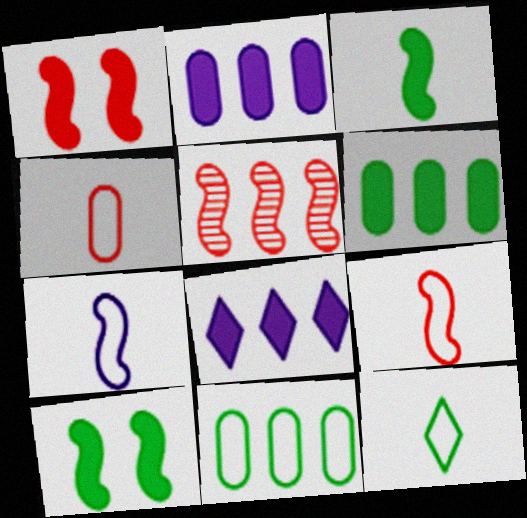[[1, 5, 9], 
[4, 7, 12], 
[5, 7, 10], 
[5, 8, 11]]